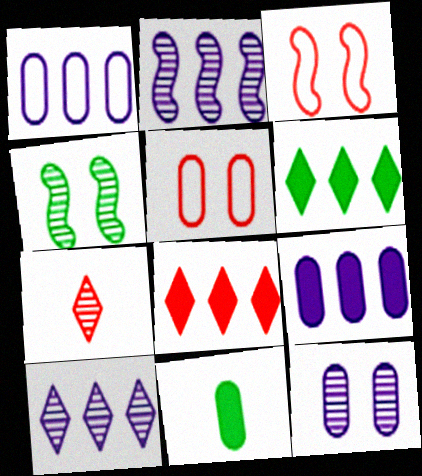[[3, 10, 11]]